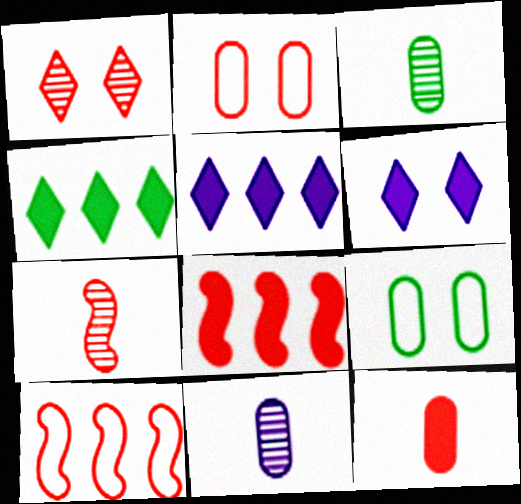[[1, 10, 12], 
[3, 6, 10], 
[5, 7, 9]]